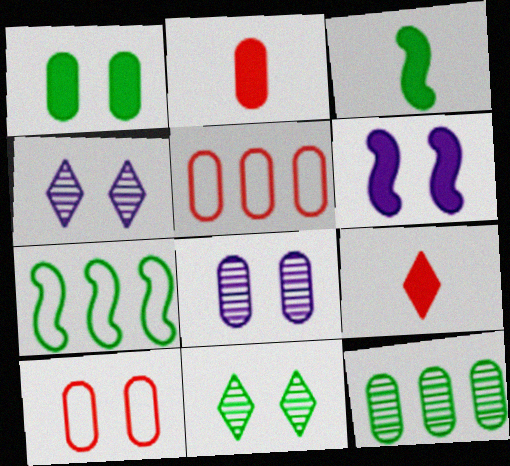[[1, 8, 10], 
[2, 4, 7], 
[3, 4, 5], 
[6, 10, 11], 
[7, 8, 9]]